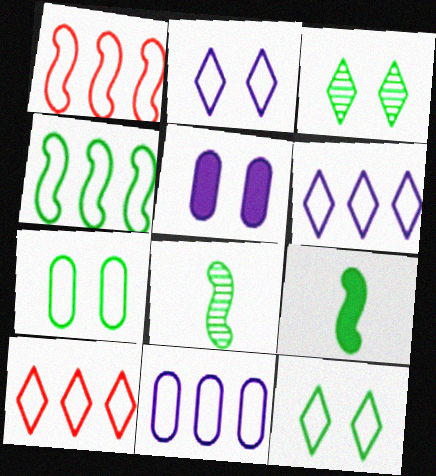[[4, 10, 11], 
[5, 8, 10]]